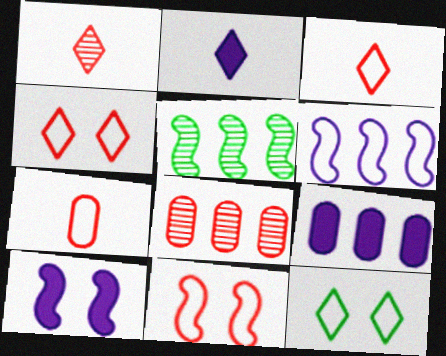[[2, 9, 10], 
[6, 7, 12]]